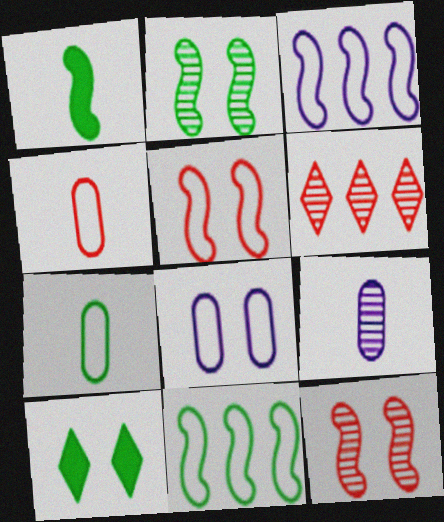[[1, 2, 11], 
[1, 3, 12], 
[1, 6, 8], 
[2, 6, 9], 
[8, 10, 12]]